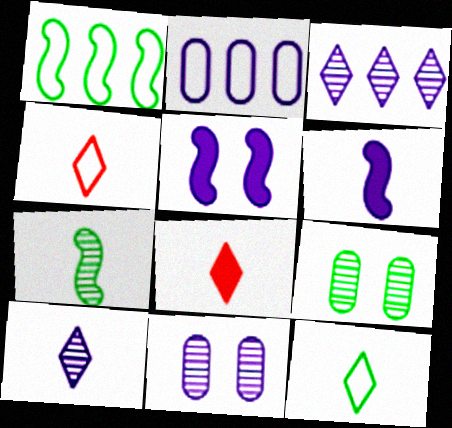[[1, 8, 11], 
[2, 5, 10], 
[8, 10, 12]]